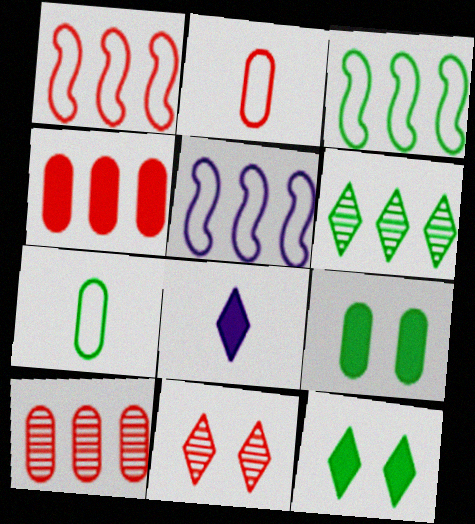[[1, 3, 5], 
[4, 5, 6]]